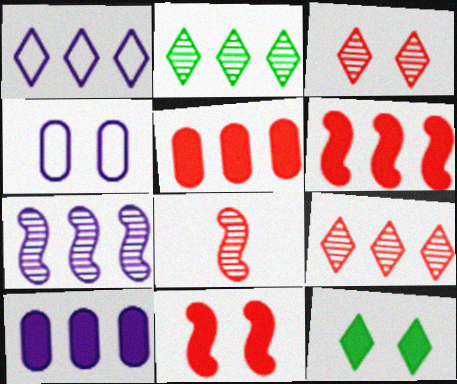[[1, 7, 10]]